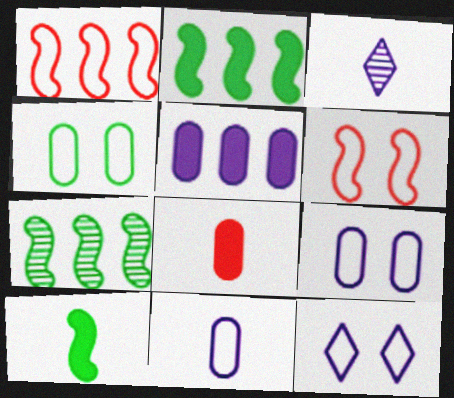[[4, 6, 12], 
[7, 8, 12]]